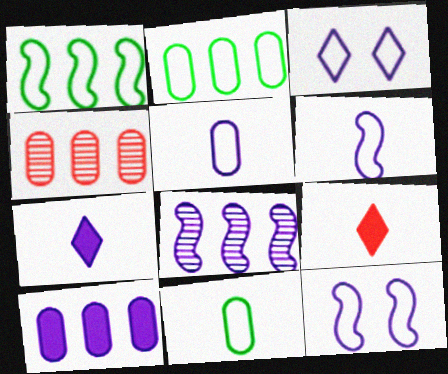[[2, 4, 10]]